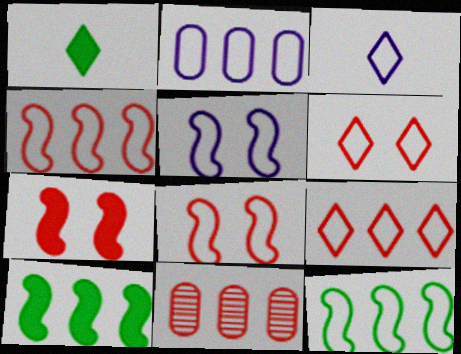[[1, 5, 11], 
[2, 3, 5], 
[2, 9, 12]]